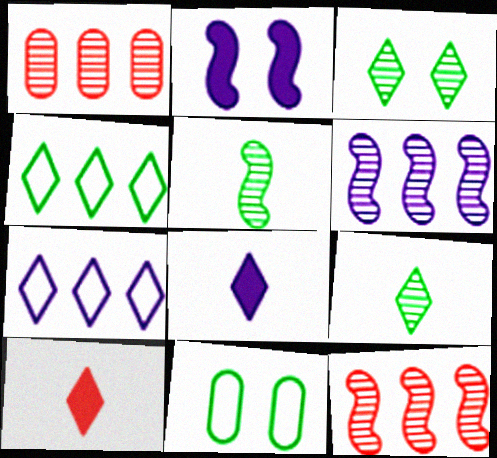[[3, 7, 10], 
[6, 10, 11], 
[8, 11, 12]]